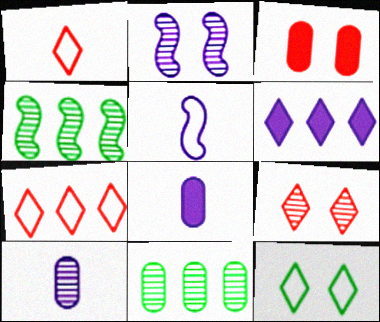[[2, 3, 12], 
[4, 9, 10]]